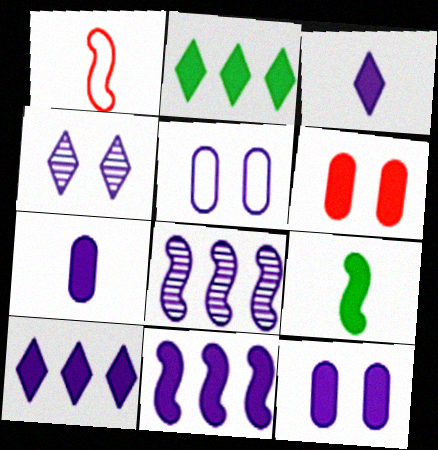[[3, 5, 8], 
[3, 11, 12], 
[6, 9, 10]]